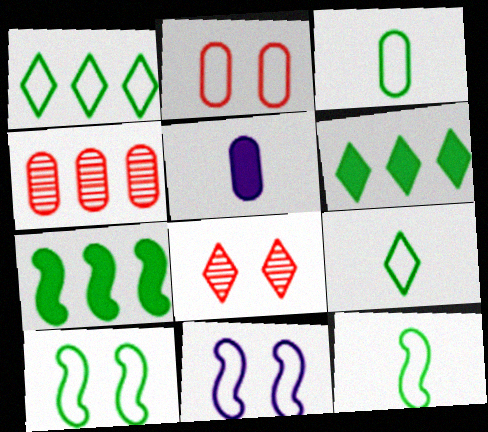[[1, 3, 10], 
[3, 9, 12]]